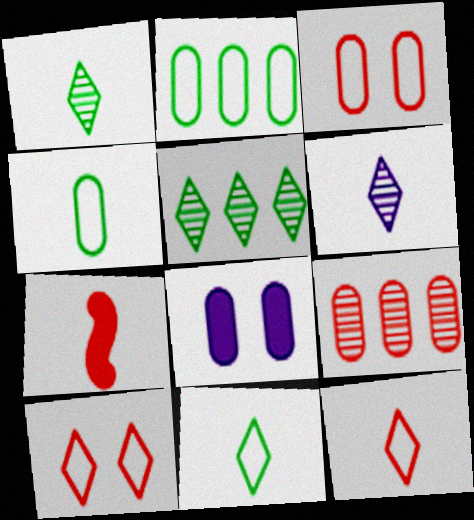[[4, 6, 7], 
[4, 8, 9], 
[7, 9, 10]]